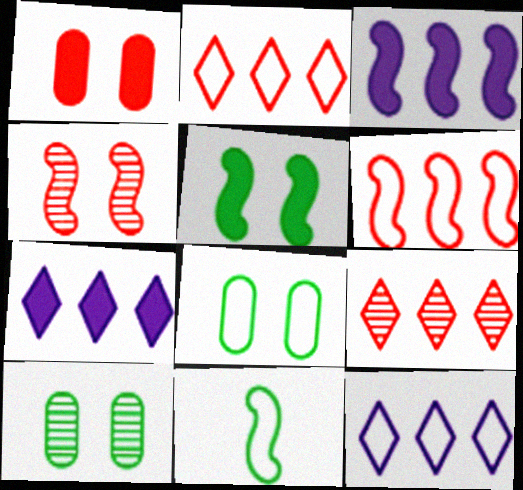[[3, 4, 11]]